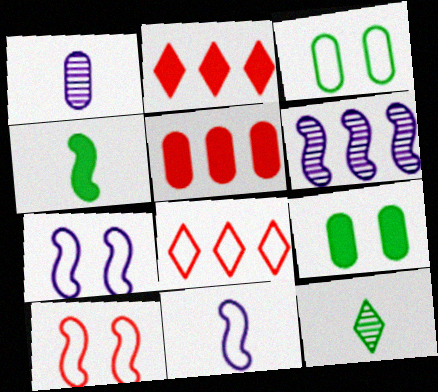[[1, 3, 5], 
[3, 8, 11], 
[4, 6, 10], 
[5, 7, 12]]